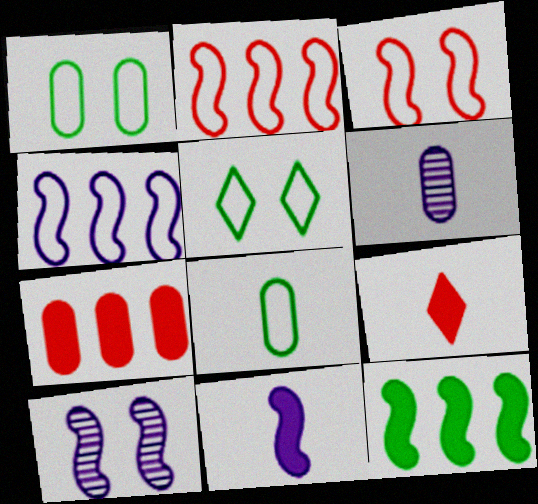[[1, 6, 7], 
[4, 10, 11]]